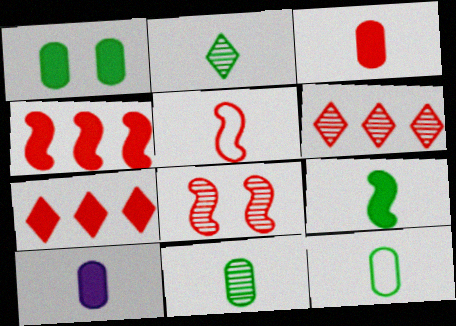[[2, 5, 10], 
[2, 9, 12], 
[4, 5, 8]]